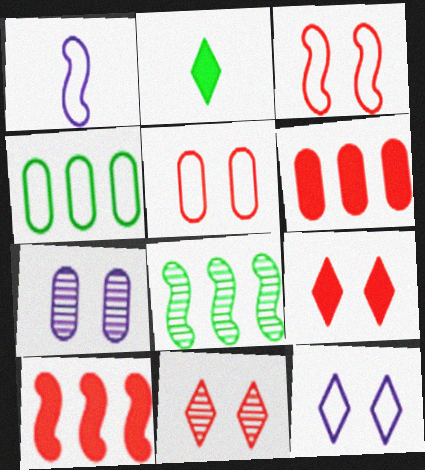[]